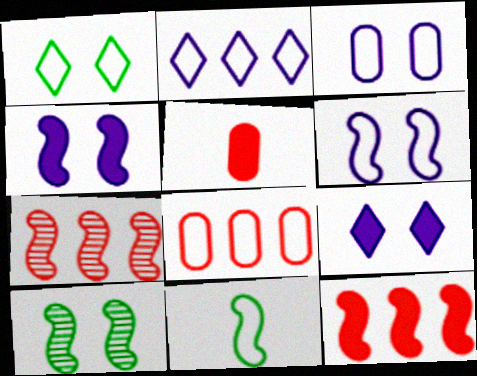[[2, 5, 10], 
[4, 7, 11]]